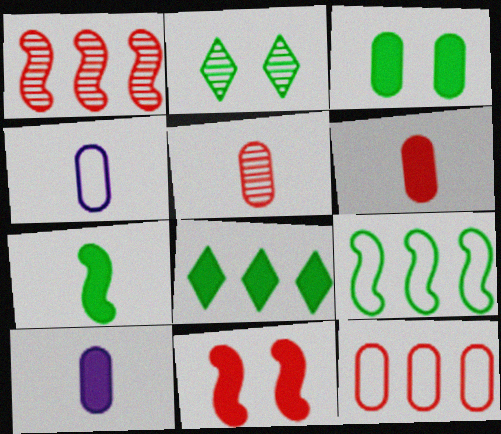[[3, 7, 8], 
[8, 10, 11]]